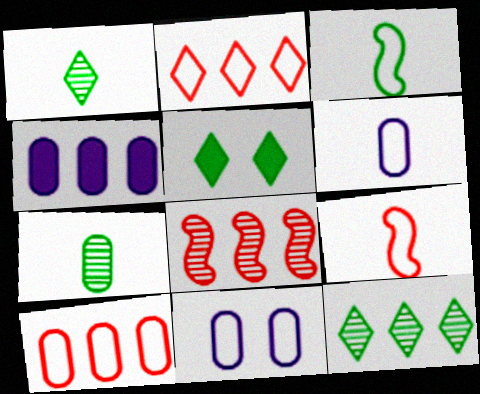[[2, 3, 11], 
[5, 6, 8]]